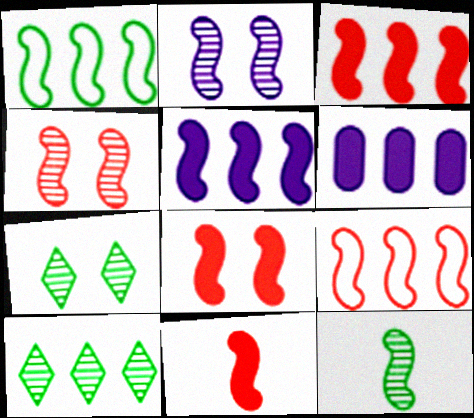[[1, 2, 11], 
[3, 8, 11], 
[4, 9, 11], 
[6, 9, 10]]